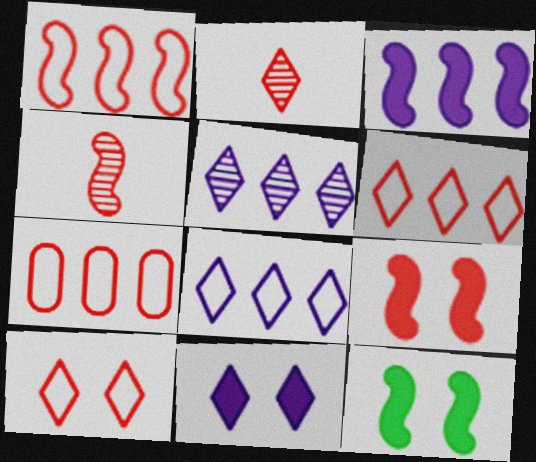[[1, 4, 9], 
[1, 6, 7], 
[2, 7, 9]]